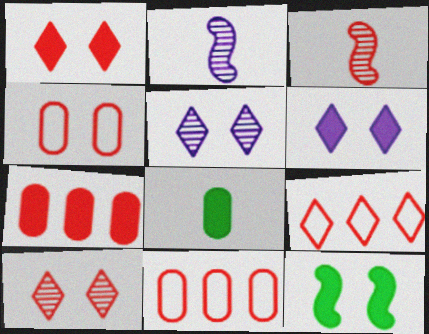[[1, 3, 11], 
[4, 5, 12]]